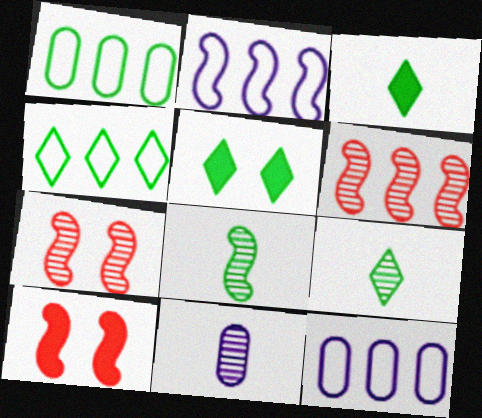[[1, 5, 8], 
[2, 8, 10], 
[3, 7, 12], 
[4, 5, 9], 
[4, 10, 11], 
[9, 10, 12]]